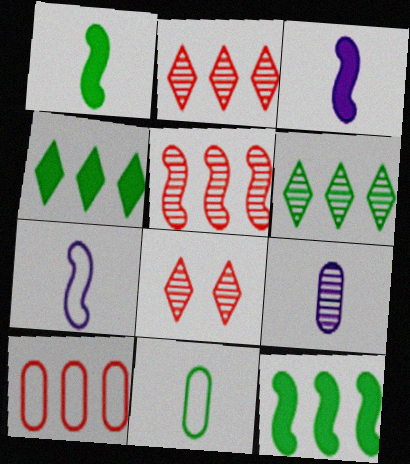[]